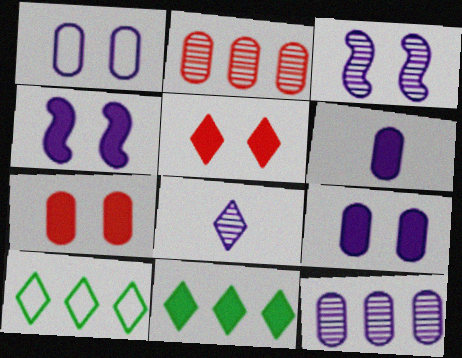[[1, 6, 12], 
[3, 8, 12], 
[5, 8, 10]]